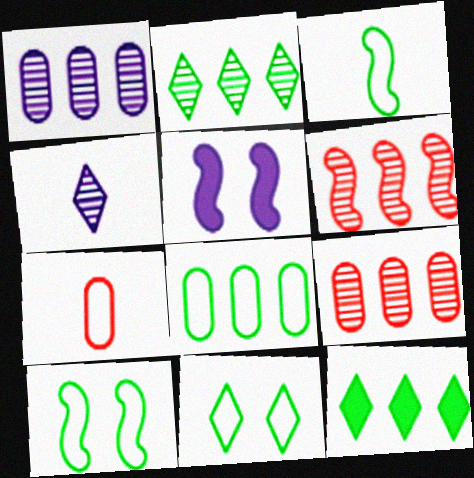[[1, 2, 6], 
[2, 5, 7], 
[3, 5, 6], 
[3, 8, 11]]